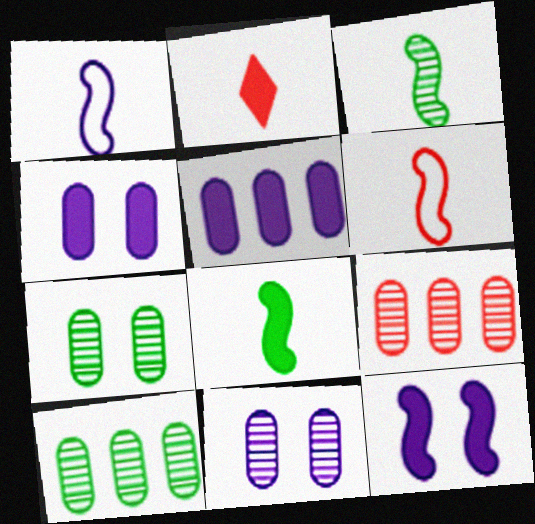[]